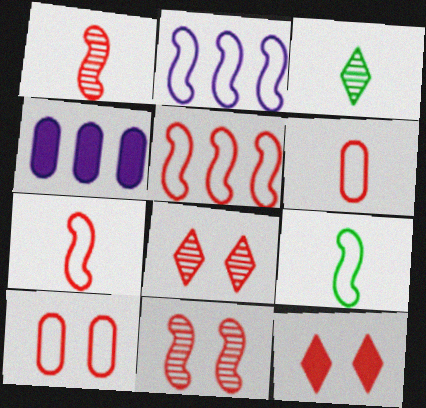[[4, 8, 9], 
[10, 11, 12]]